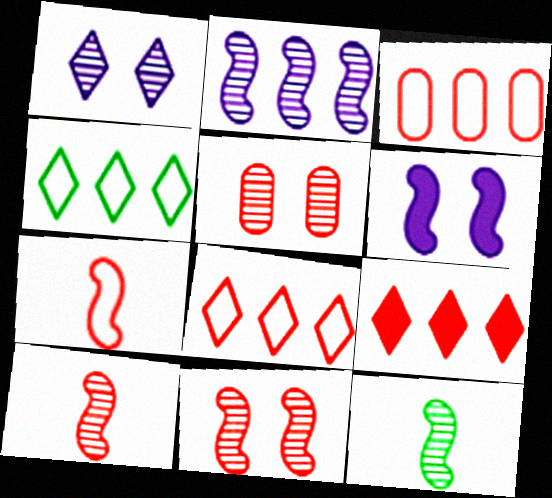[[2, 11, 12], 
[5, 7, 9]]